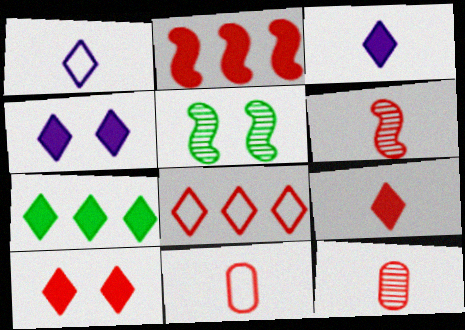[[3, 7, 10], 
[4, 7, 9], 
[6, 9, 11]]